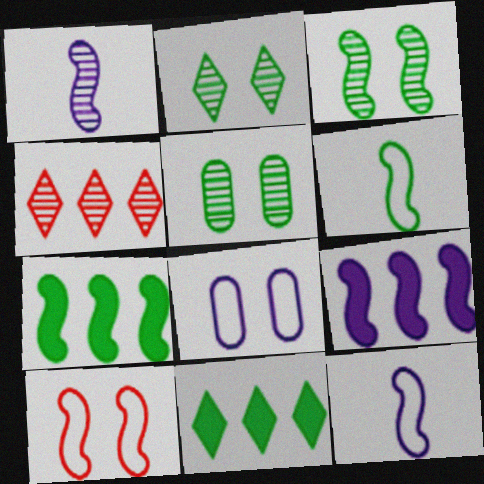[[1, 4, 5], 
[1, 7, 10], 
[2, 3, 5], 
[3, 6, 7], 
[5, 6, 11]]